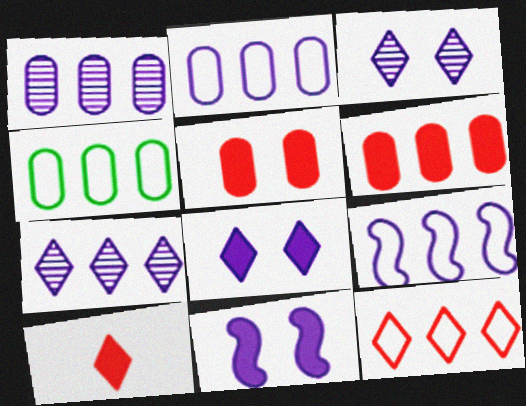[[1, 4, 6], 
[4, 9, 12]]